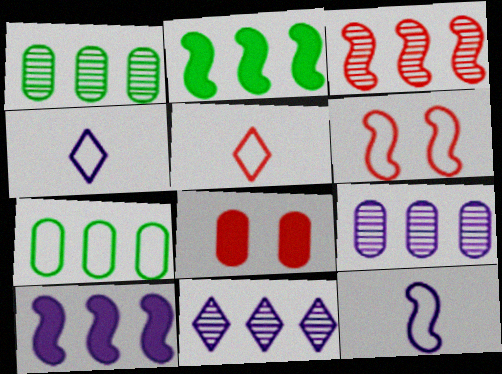[[1, 3, 11], 
[3, 5, 8], 
[4, 6, 7]]